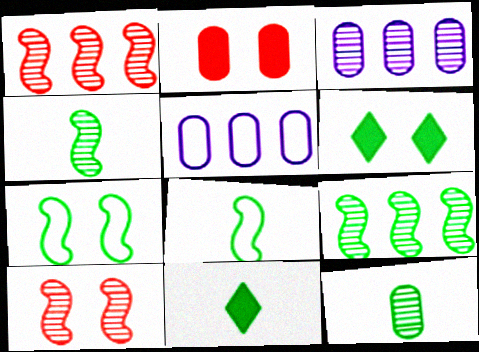[[2, 5, 12], 
[5, 10, 11], 
[8, 11, 12]]